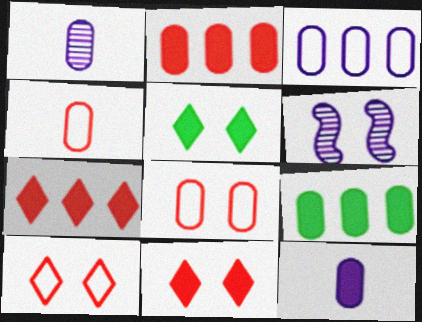[[1, 8, 9], 
[5, 6, 8]]